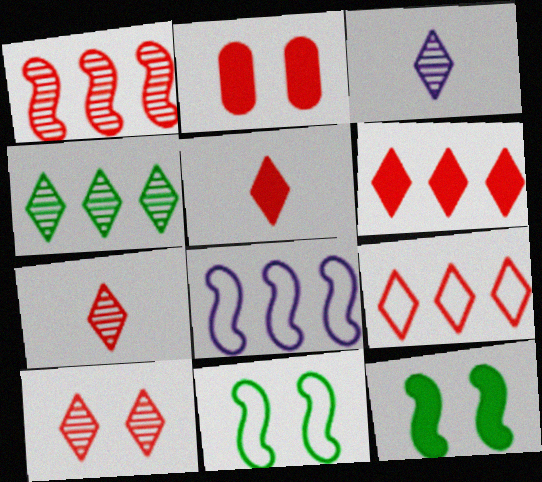[[3, 4, 10], 
[5, 9, 10]]